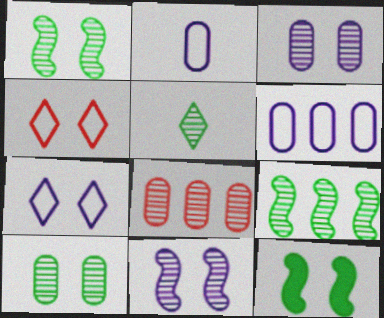[[3, 4, 12], 
[5, 8, 11], 
[5, 9, 10]]